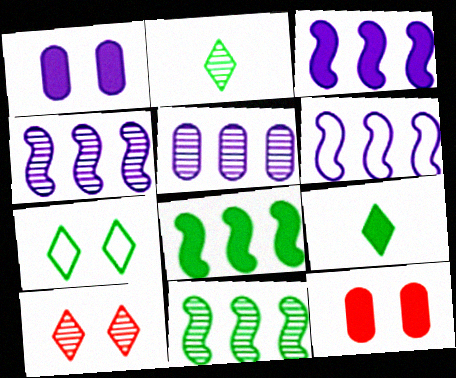[[2, 6, 12], 
[3, 4, 6], 
[3, 9, 12]]